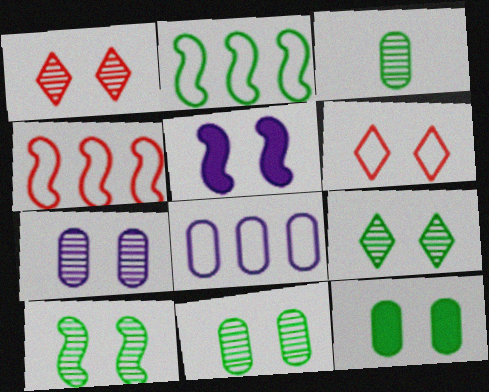[[1, 7, 10], 
[5, 6, 11], 
[9, 10, 11]]